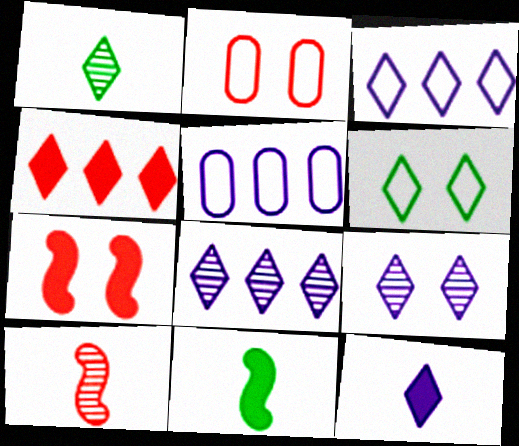[[1, 5, 7], 
[2, 4, 10], 
[2, 8, 11], 
[3, 9, 12]]